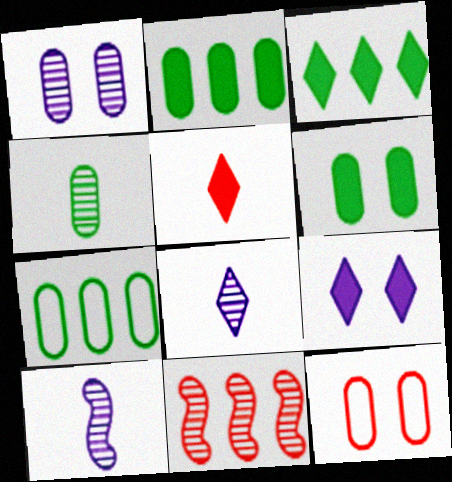[[1, 6, 12], 
[3, 5, 9], 
[3, 10, 12], 
[4, 6, 7], 
[5, 11, 12]]